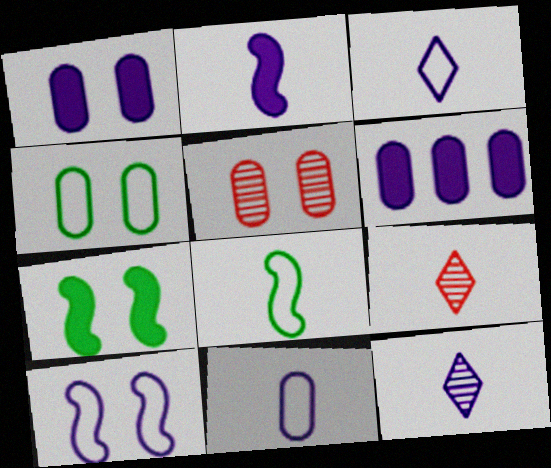[[1, 4, 5], 
[2, 11, 12], 
[6, 10, 12]]